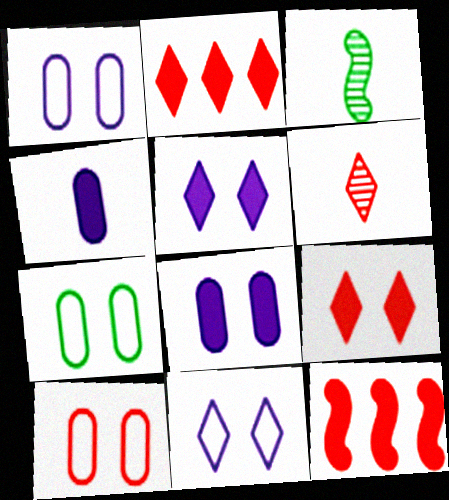[[1, 2, 3], 
[1, 7, 10], 
[6, 10, 12]]